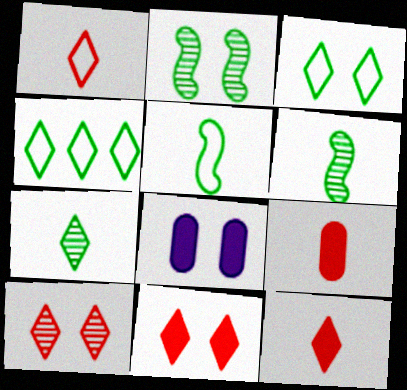[]